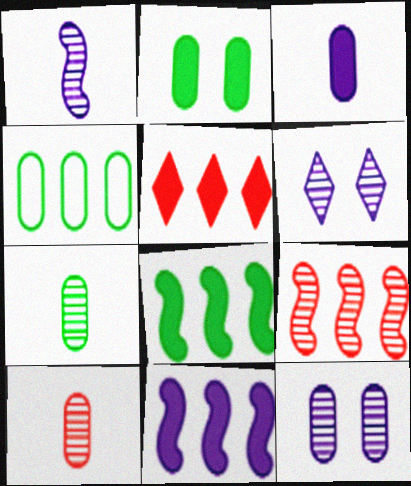[[2, 4, 7], 
[6, 7, 9]]